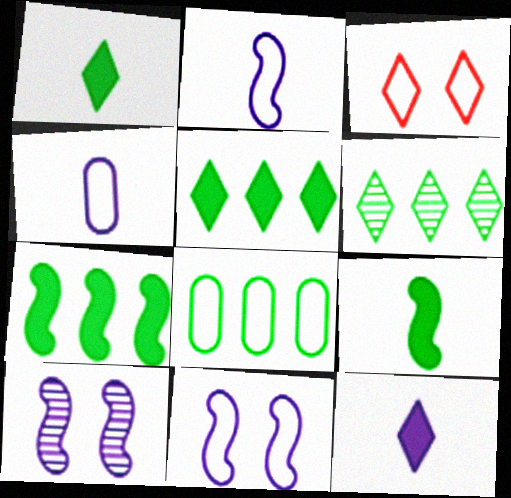[[2, 3, 8], 
[3, 6, 12], 
[6, 7, 8]]